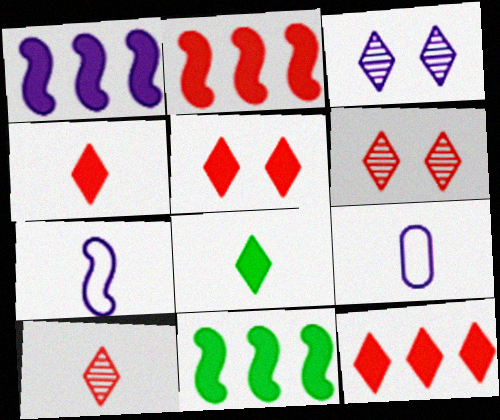[[1, 2, 11], 
[1, 3, 9], 
[4, 5, 12], 
[6, 9, 11]]